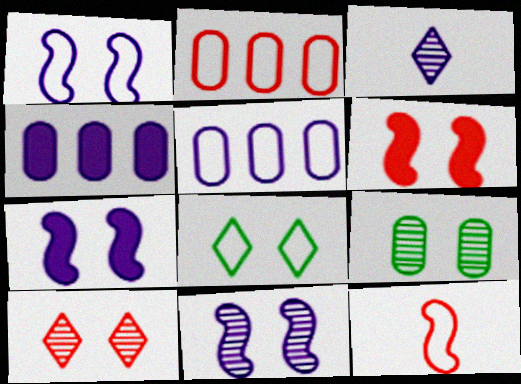[[1, 3, 4], 
[1, 7, 11], 
[3, 5, 7], 
[5, 8, 12], 
[9, 10, 11]]